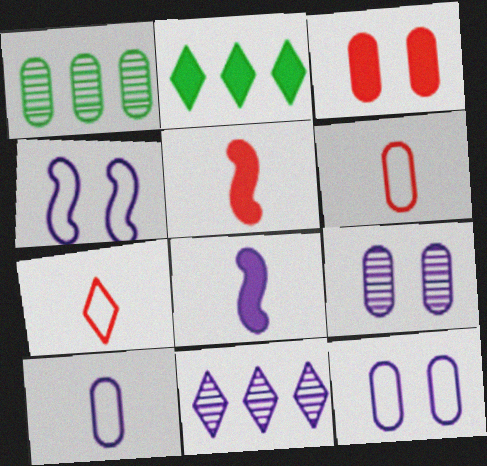[[1, 3, 10], 
[2, 3, 8], 
[8, 11, 12]]